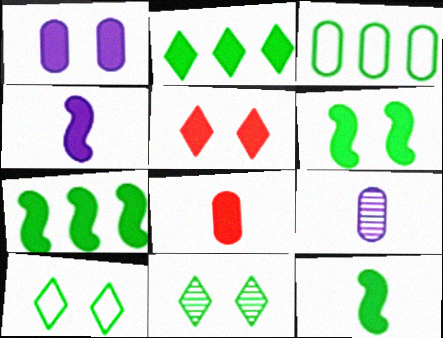[[1, 5, 6], 
[3, 11, 12], 
[6, 7, 12]]